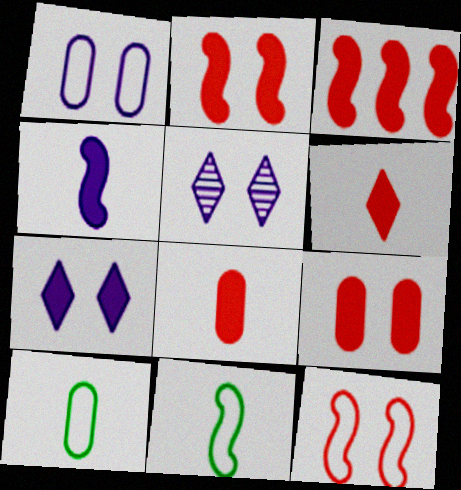[[3, 5, 10], 
[3, 6, 9]]